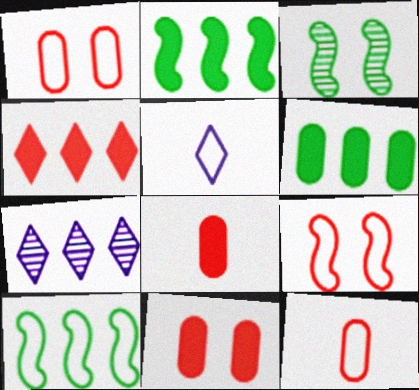[[1, 5, 10]]